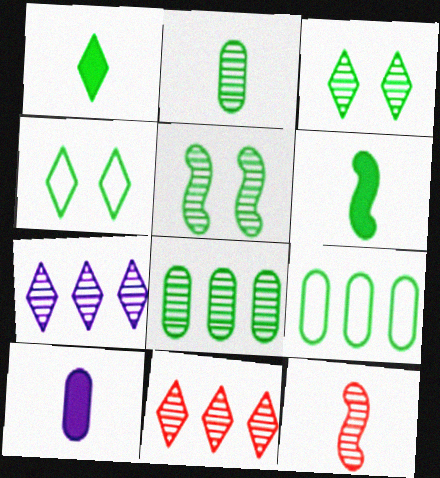[[1, 5, 9], 
[3, 6, 9], 
[4, 6, 8]]